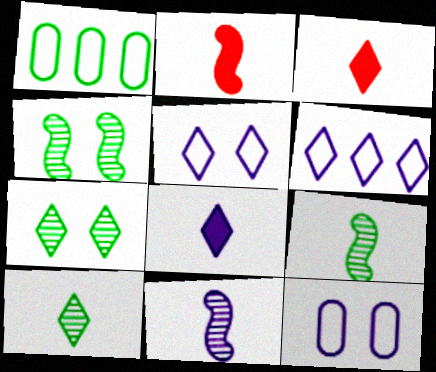[[3, 6, 7]]